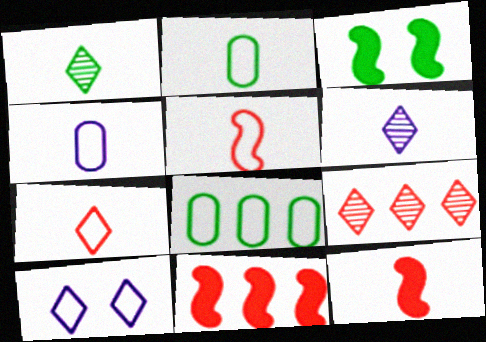[[1, 3, 8], 
[1, 4, 12], 
[2, 6, 12], 
[3, 4, 9], 
[5, 8, 10]]